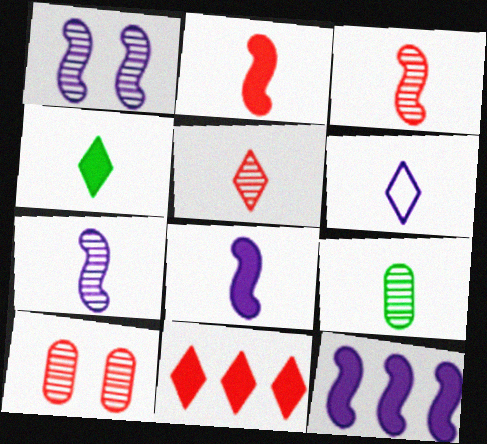[[2, 6, 9], 
[4, 5, 6], 
[5, 7, 9]]